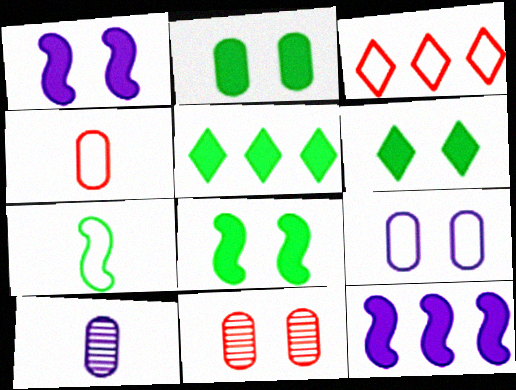[[2, 6, 8], 
[2, 9, 11], 
[3, 7, 9], 
[3, 8, 10]]